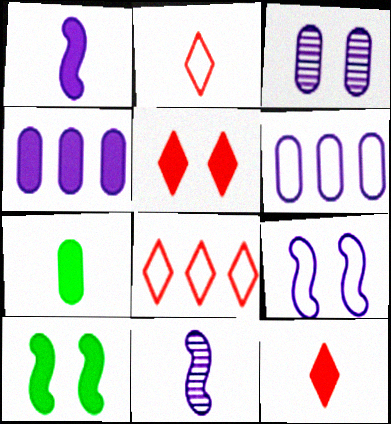[[1, 7, 12], 
[2, 7, 11], 
[4, 10, 12]]